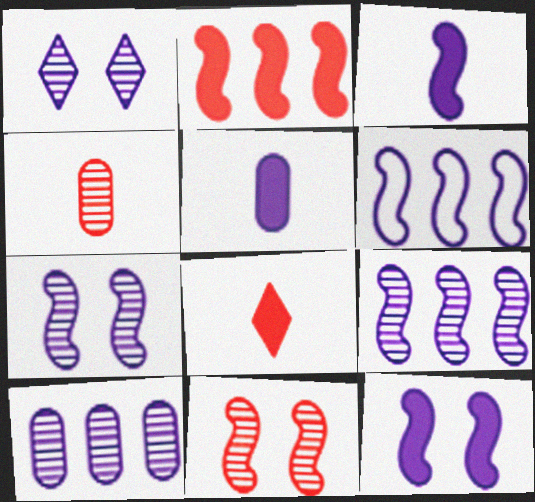[[1, 5, 6], 
[3, 6, 7]]